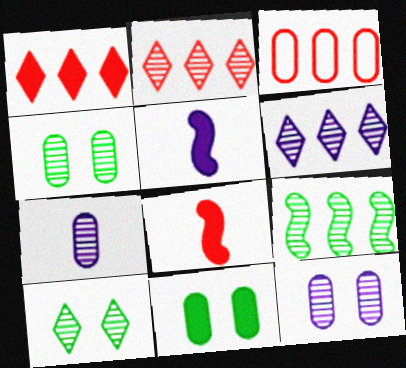[[1, 5, 11], 
[3, 5, 10], 
[3, 7, 11]]